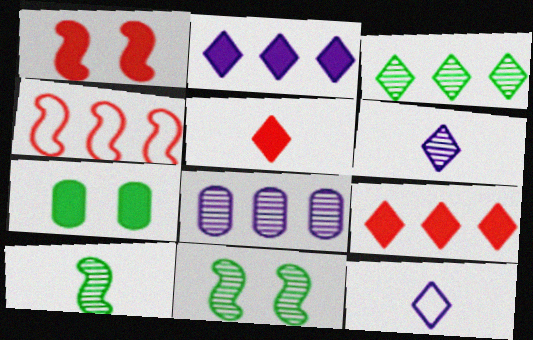[[4, 6, 7]]